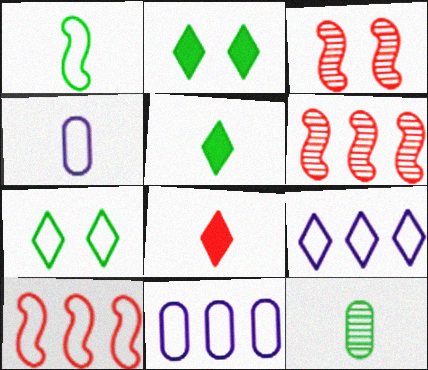[[1, 5, 12], 
[2, 4, 6], 
[3, 5, 11], 
[4, 7, 10]]